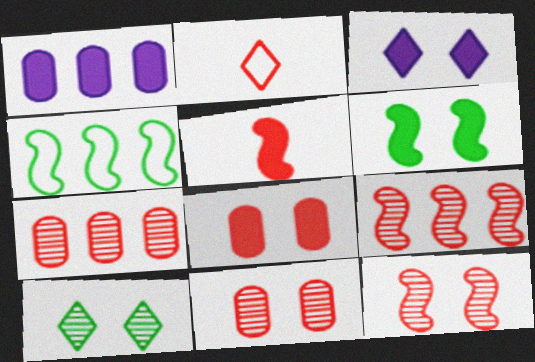[[2, 8, 9], 
[3, 6, 8]]